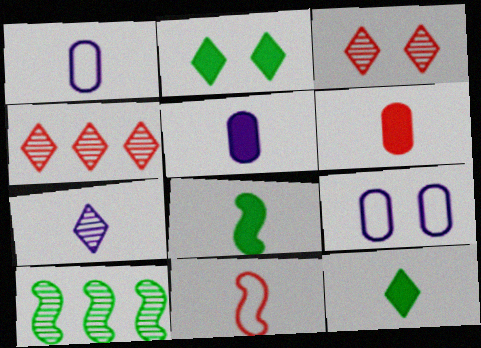[[4, 8, 9]]